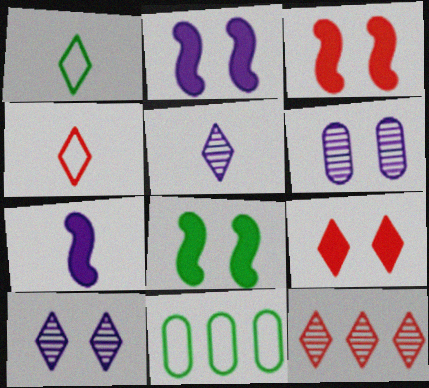[[2, 3, 8], 
[3, 5, 11], 
[4, 9, 12]]